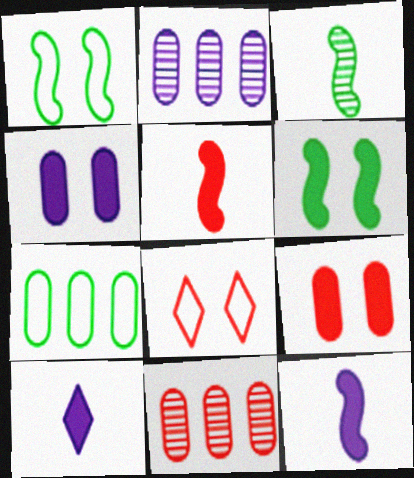[[1, 10, 11], 
[5, 8, 11]]